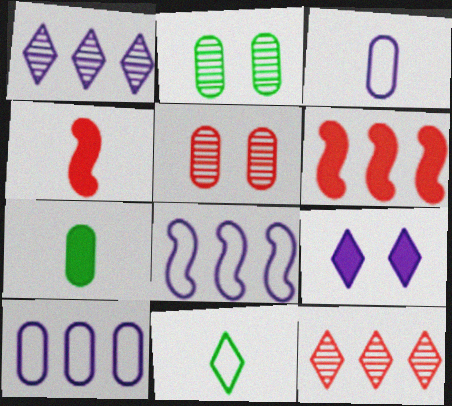[[5, 7, 10], 
[6, 7, 9], 
[9, 11, 12]]